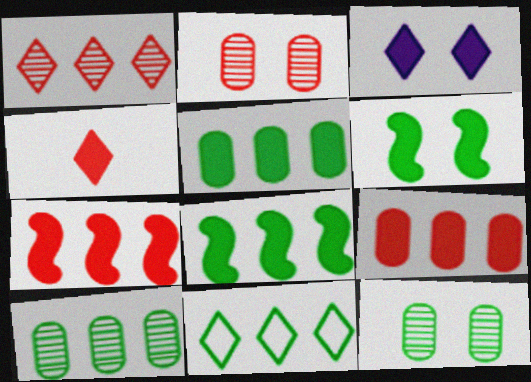[[8, 10, 11]]